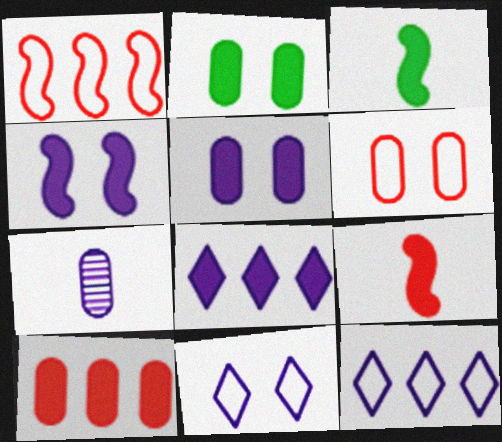[[2, 8, 9], 
[4, 7, 12]]